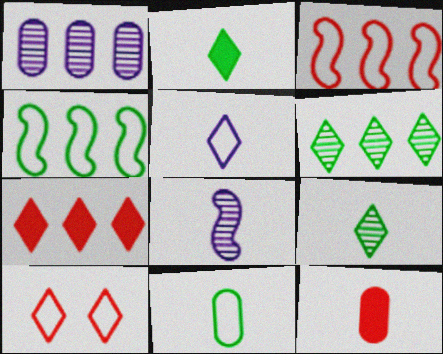[[1, 4, 7]]